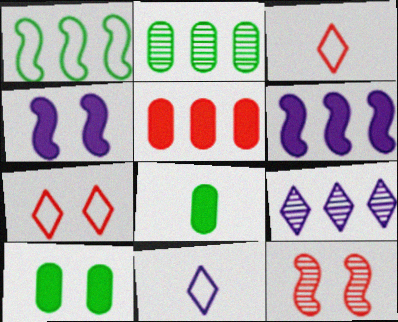[[1, 5, 9], 
[2, 3, 4], 
[3, 5, 12]]